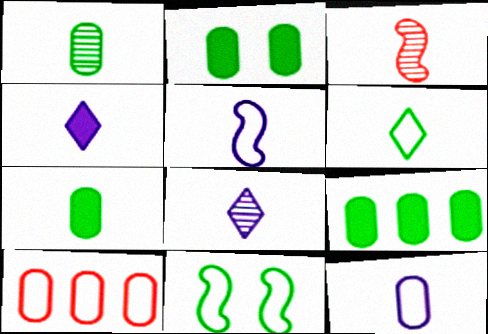[[1, 3, 8], 
[2, 7, 9]]